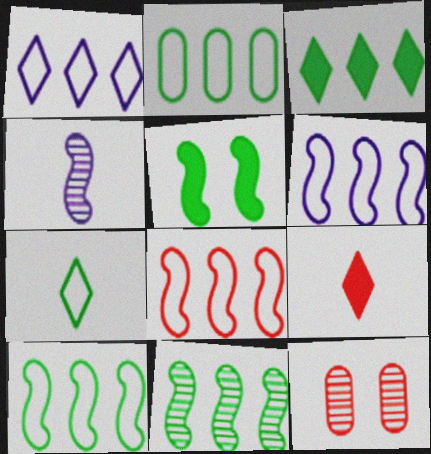[[1, 2, 8], 
[2, 3, 11], 
[4, 5, 8], 
[6, 8, 10], 
[8, 9, 12]]